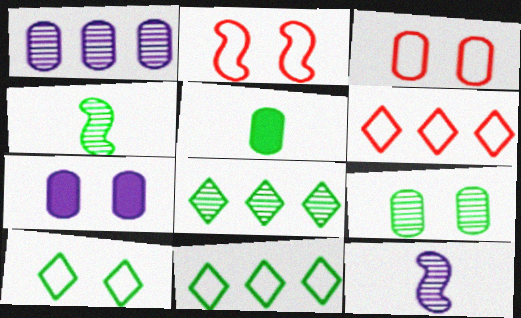[[1, 3, 5], 
[3, 7, 9], 
[4, 6, 7], 
[4, 8, 9]]